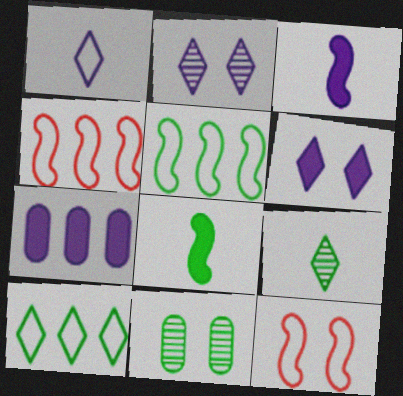[[3, 6, 7], 
[6, 11, 12], 
[7, 9, 12], 
[8, 10, 11]]